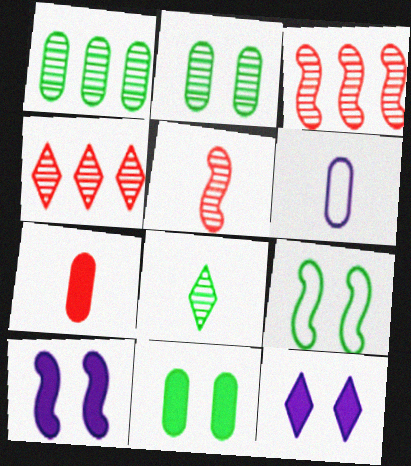[]